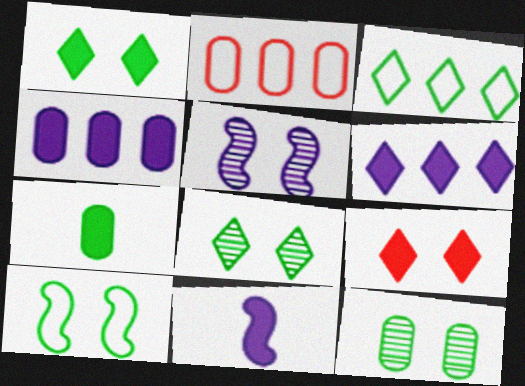[[1, 10, 12], 
[2, 8, 11]]